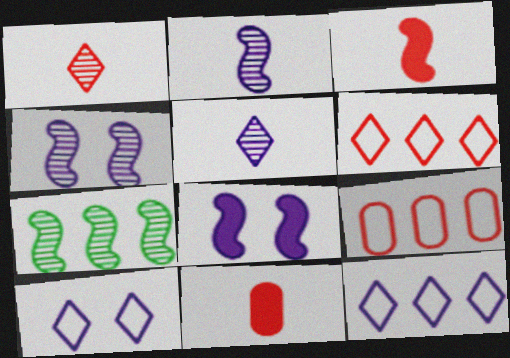[[7, 10, 11]]